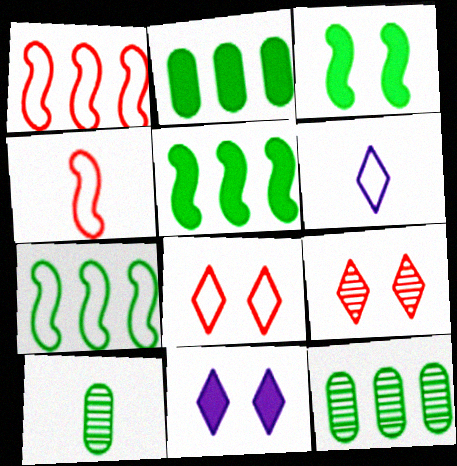[[1, 10, 11], 
[4, 11, 12]]